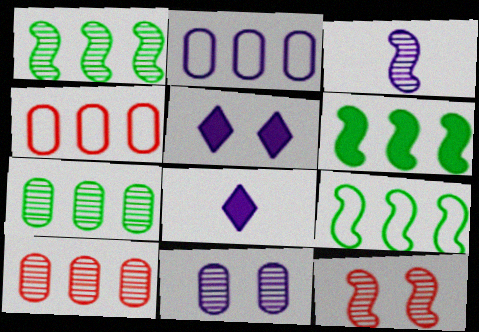[[1, 3, 12], 
[1, 6, 9], 
[2, 3, 5]]